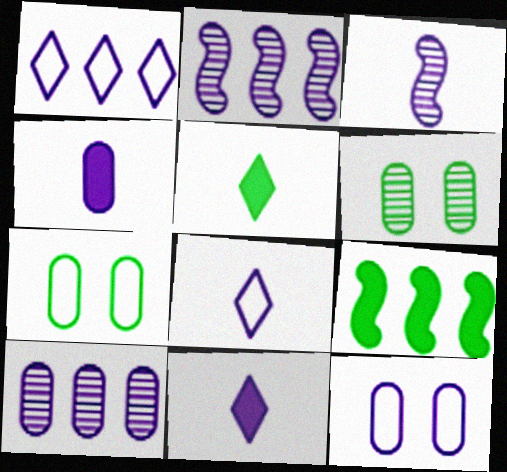[[2, 11, 12], 
[3, 4, 8], 
[4, 10, 12]]